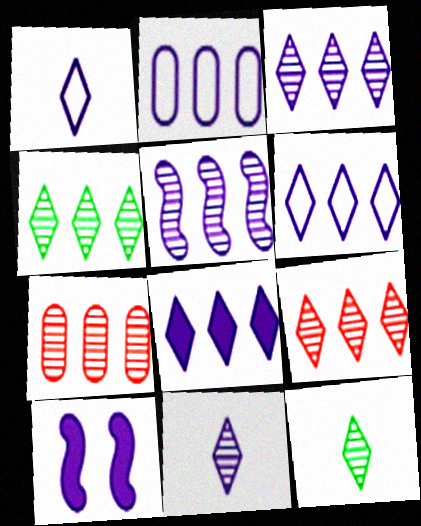[[2, 5, 8], 
[2, 10, 11], 
[3, 4, 9], 
[3, 6, 8], 
[4, 5, 7]]